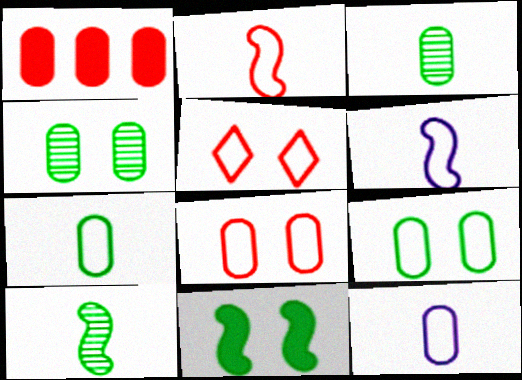[[1, 4, 12]]